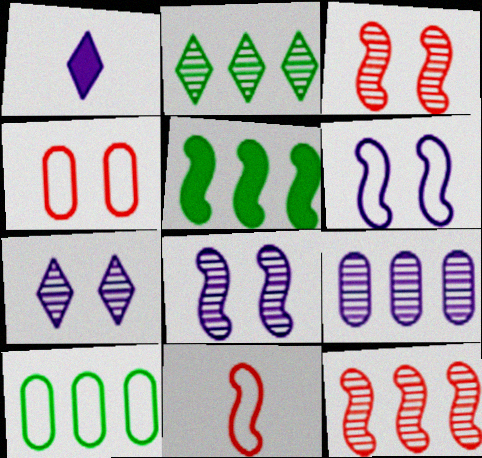[[1, 3, 10], 
[1, 6, 9], 
[2, 5, 10], 
[2, 9, 12], 
[5, 8, 11]]